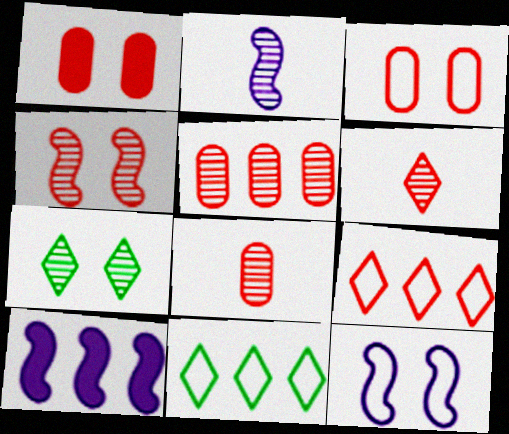[[1, 2, 11], 
[1, 7, 12], 
[2, 5, 7], 
[2, 10, 12], 
[4, 5, 6], 
[5, 10, 11]]